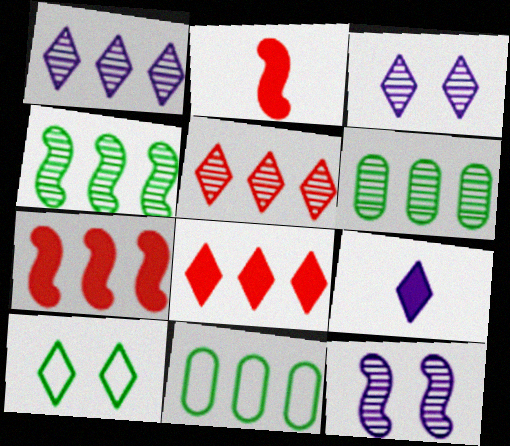[[1, 7, 11], 
[2, 3, 11], 
[5, 9, 10]]